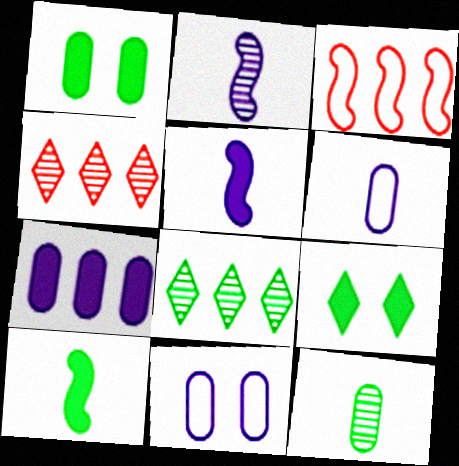[[3, 7, 8], 
[4, 10, 11]]